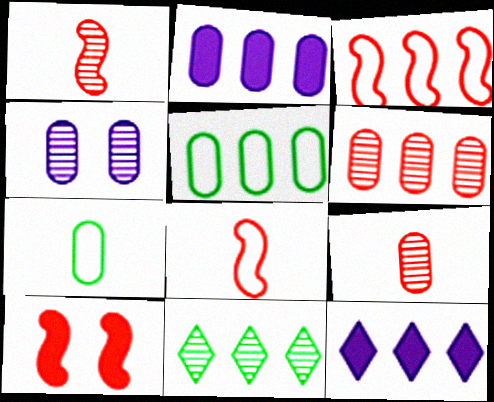[[1, 3, 10], 
[1, 4, 11], 
[2, 3, 11], 
[2, 5, 6]]